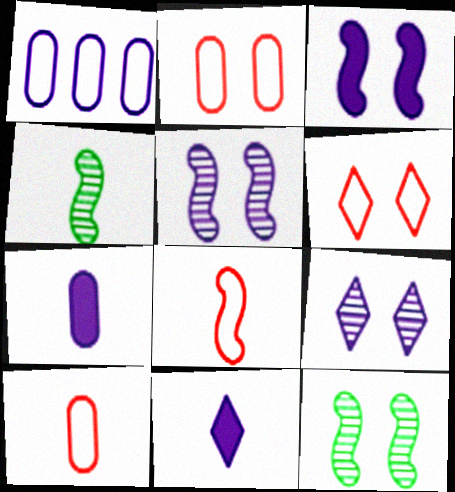[[1, 5, 11], 
[4, 10, 11]]